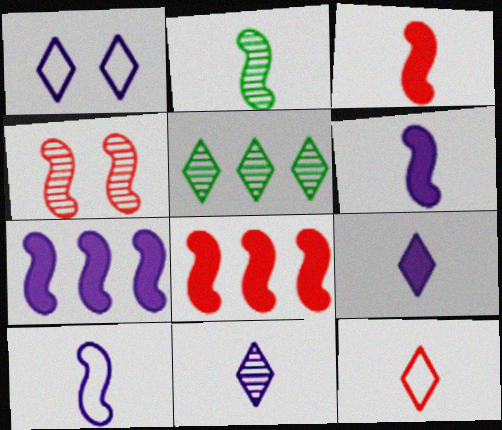[[2, 3, 10]]